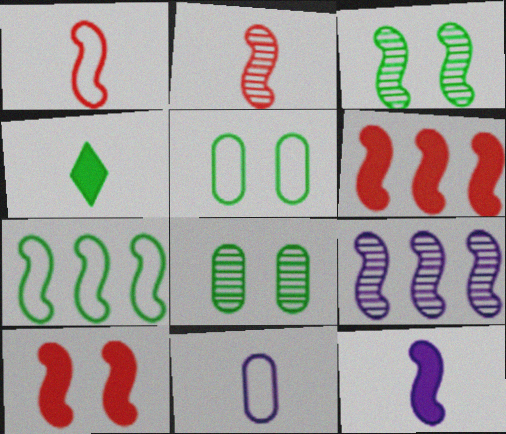[[2, 3, 9], 
[2, 4, 11], 
[4, 7, 8], 
[6, 7, 9]]